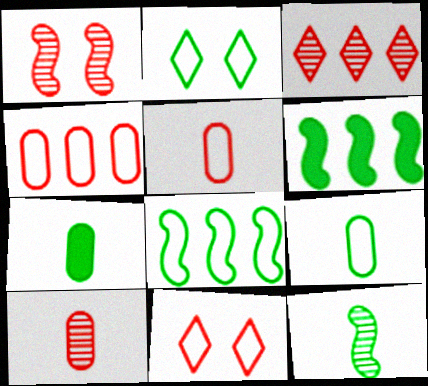[[1, 3, 10], 
[2, 8, 9]]